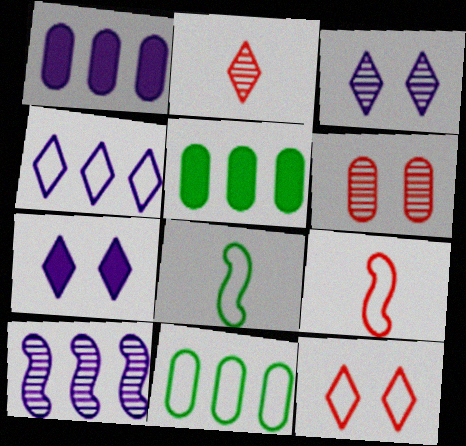[[1, 4, 10], 
[3, 5, 9]]